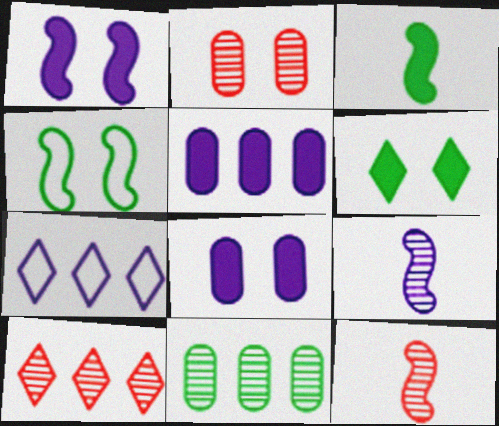[[2, 3, 7], 
[2, 10, 12], 
[7, 8, 9]]